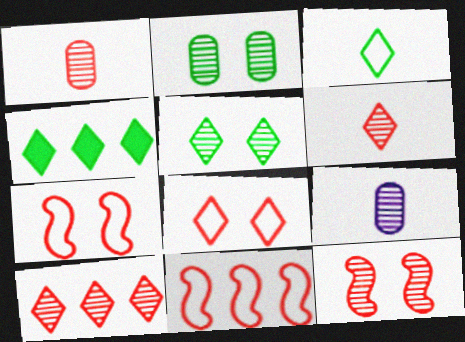[[1, 10, 12], 
[3, 4, 5], 
[4, 7, 9]]